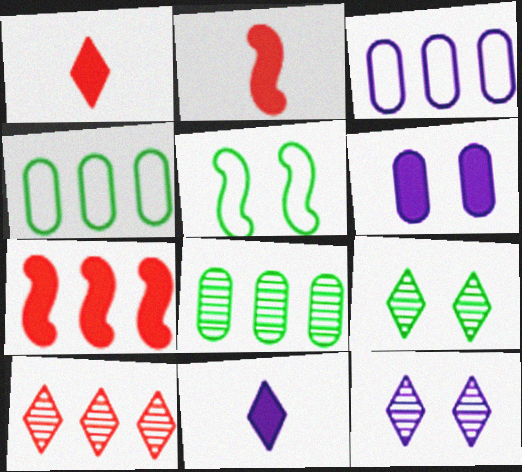[[2, 3, 9], 
[2, 4, 12]]